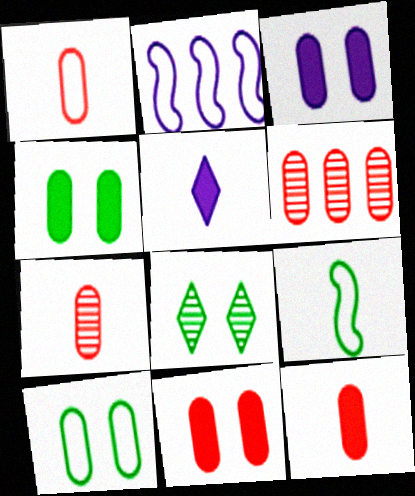[[1, 6, 11], 
[1, 7, 12], 
[2, 8, 12], 
[3, 4, 11], 
[5, 7, 9]]